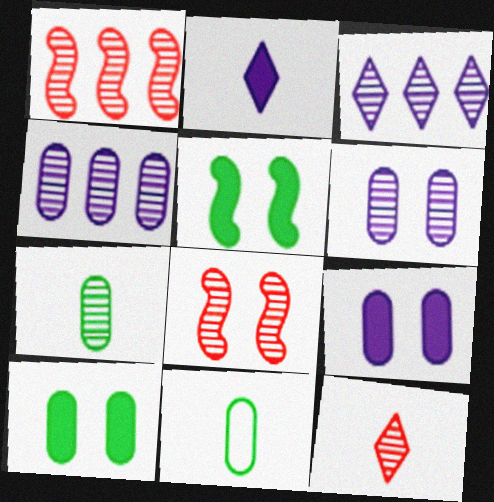[[3, 7, 8]]